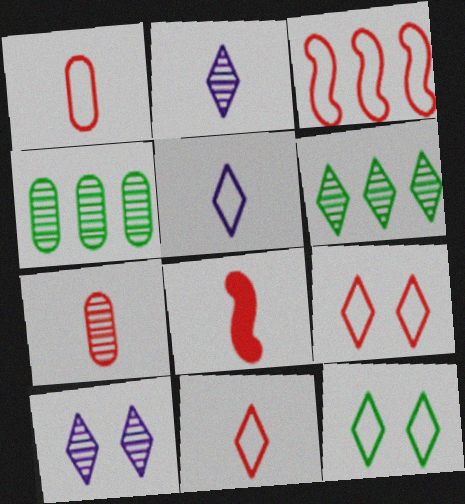[[1, 3, 9], 
[7, 8, 11]]